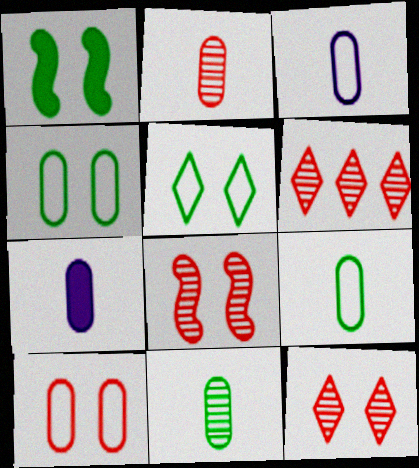[[1, 3, 6], 
[2, 6, 8], 
[2, 7, 9]]